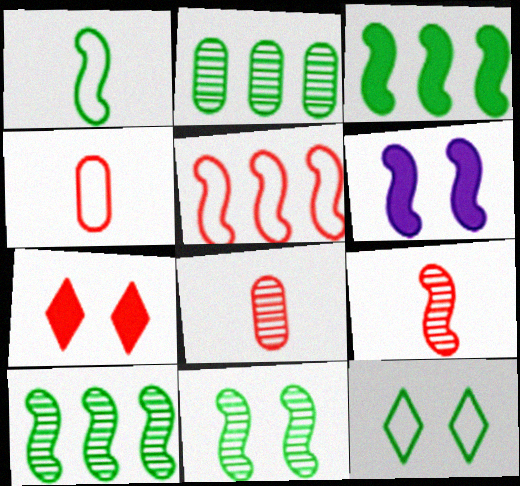[[1, 3, 11], 
[5, 7, 8]]